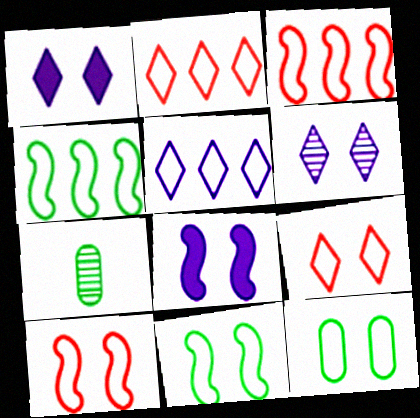[[1, 3, 7], 
[2, 7, 8]]